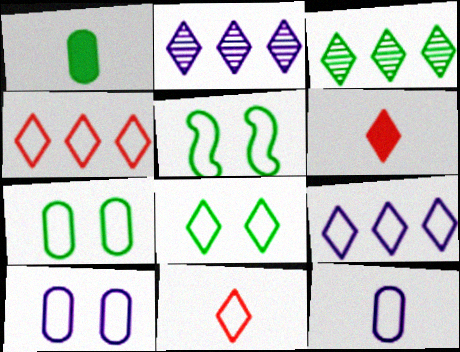[[1, 3, 5], 
[2, 6, 8], 
[4, 5, 12], 
[5, 7, 8], 
[8, 9, 11]]